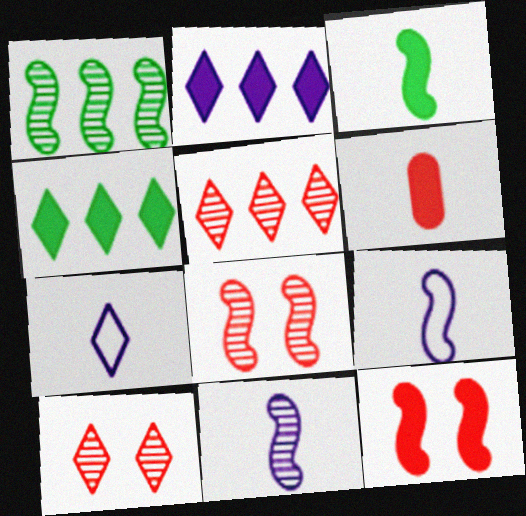[[1, 8, 11], 
[1, 9, 12], 
[4, 7, 10]]